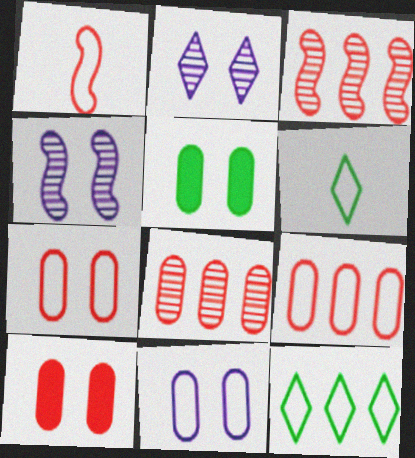[[1, 11, 12]]